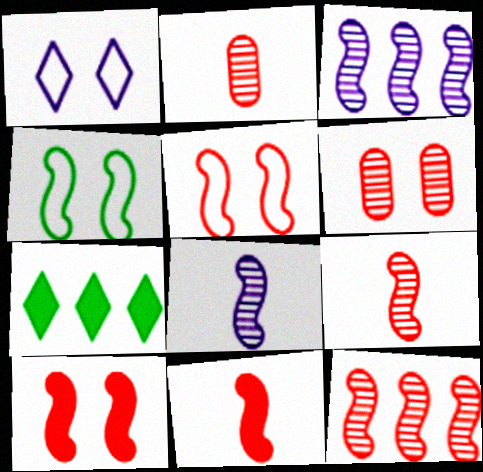[[3, 4, 11], 
[5, 11, 12]]